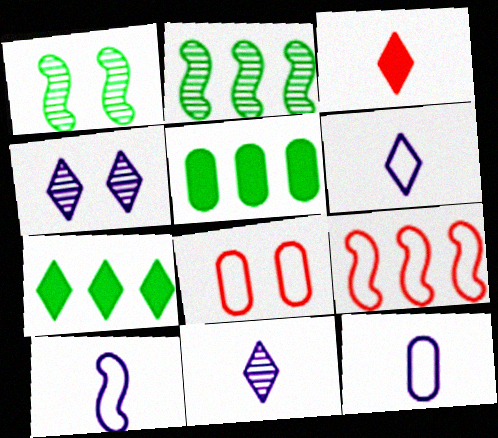[[6, 10, 12]]